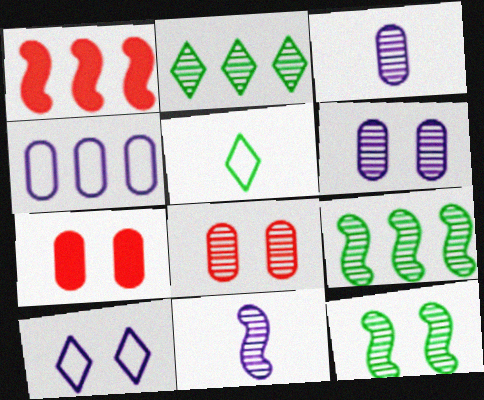[[1, 2, 4], 
[1, 5, 6], 
[2, 8, 11], 
[7, 10, 12]]